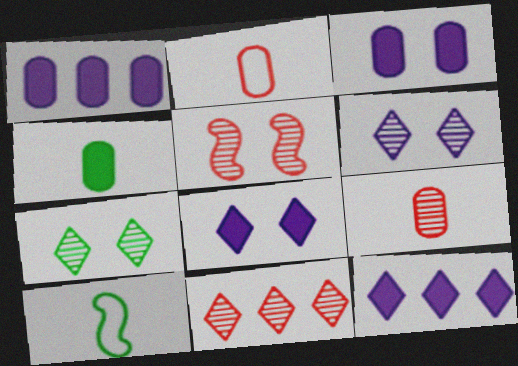[[3, 10, 11], 
[5, 9, 11]]